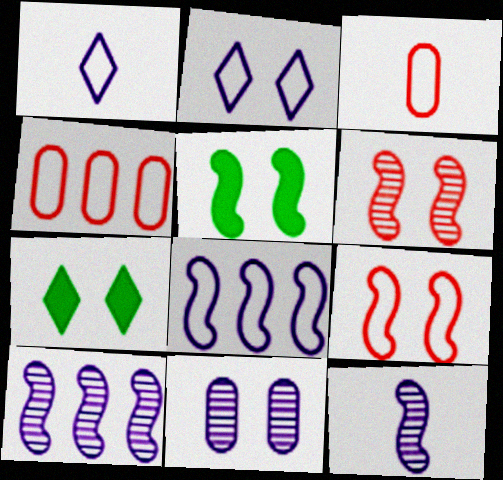[[3, 7, 10], 
[4, 7, 12], 
[7, 9, 11]]